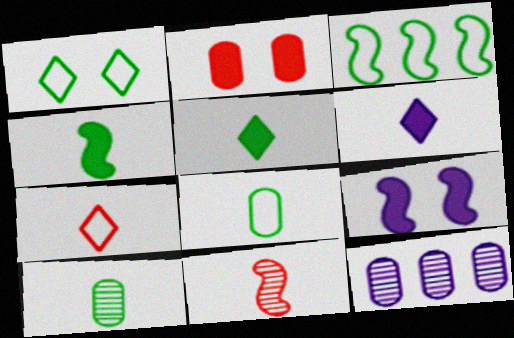[[1, 3, 8], 
[2, 8, 12], 
[3, 9, 11], 
[6, 8, 11]]